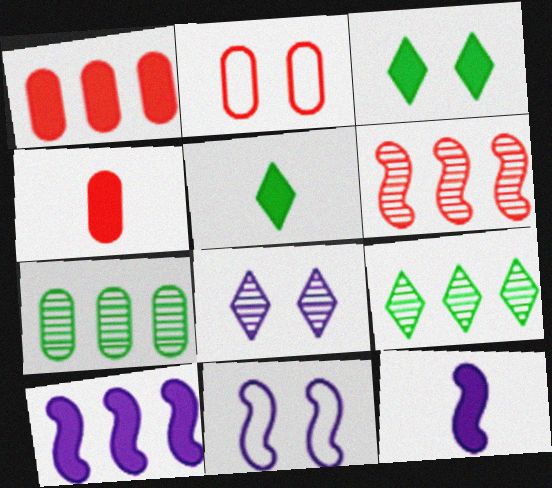[[1, 3, 12], 
[2, 9, 12], 
[3, 4, 10], 
[4, 5, 12], 
[4, 9, 11]]